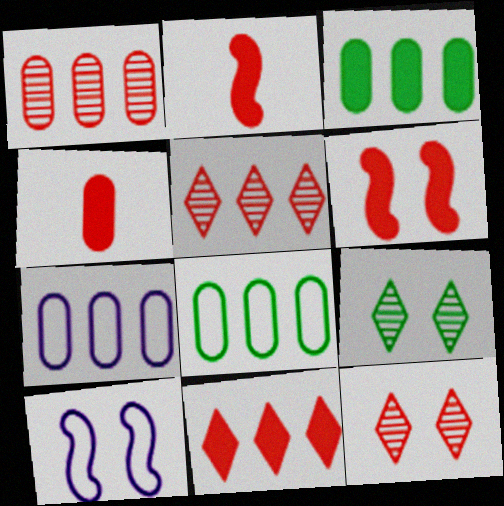[[1, 3, 7], 
[2, 7, 9], 
[4, 6, 11]]